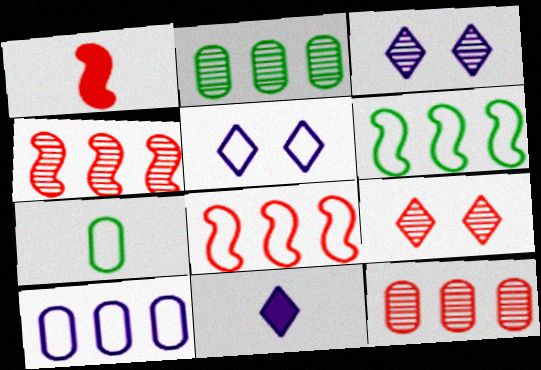[[1, 2, 5], 
[5, 7, 8]]